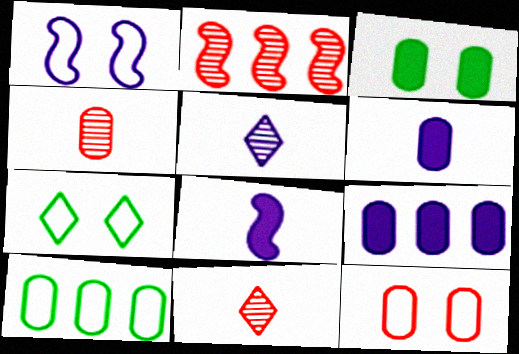[[1, 5, 9], 
[1, 7, 12], 
[2, 6, 7]]